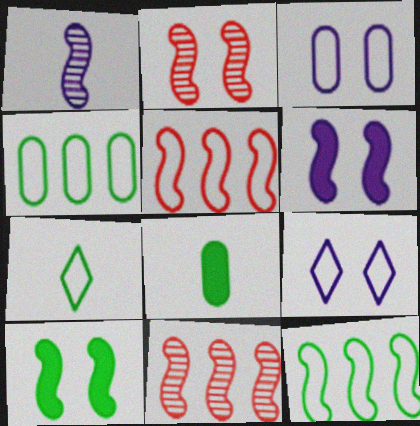[[1, 5, 10], 
[3, 5, 7], 
[8, 9, 11]]